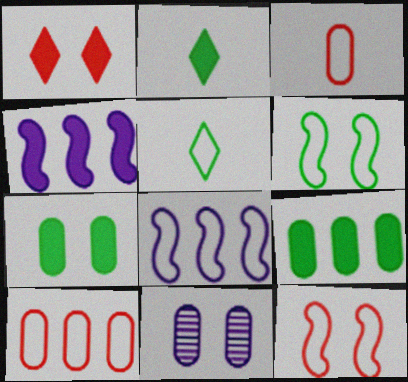[[1, 6, 11], 
[3, 9, 11]]